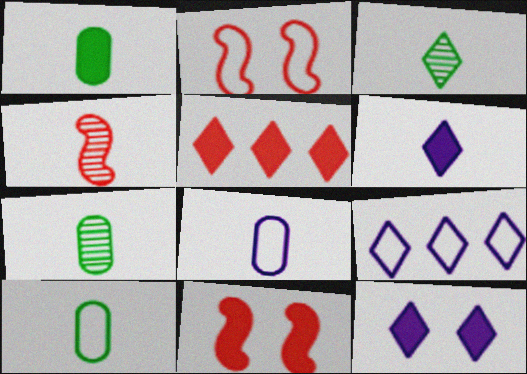[[1, 7, 10], 
[2, 9, 10], 
[4, 6, 10], 
[7, 9, 11]]